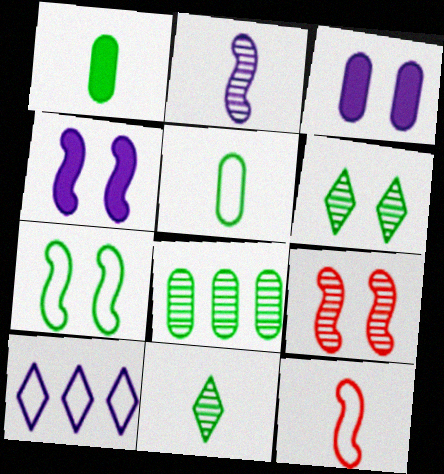[[1, 9, 10], 
[2, 3, 10], 
[4, 7, 9]]